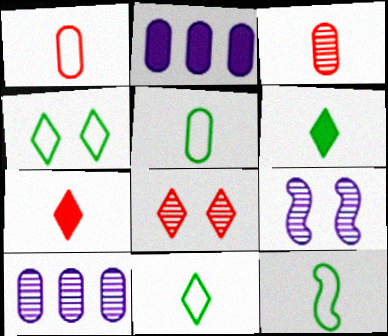[[2, 8, 12], 
[5, 11, 12]]